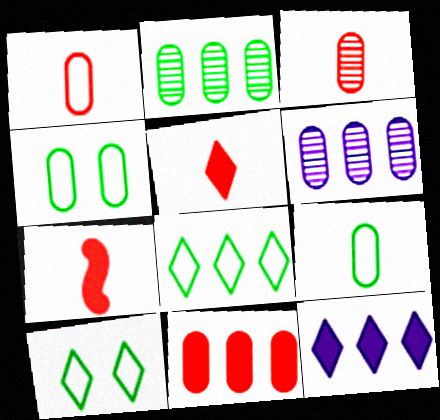[[6, 7, 10]]